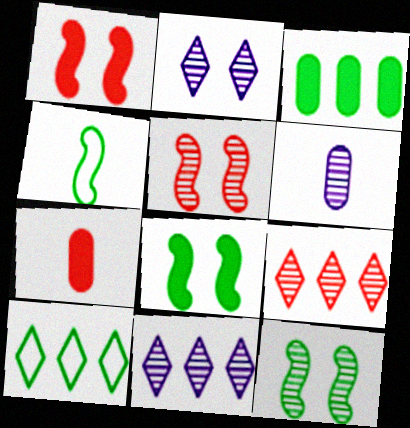[[1, 6, 10], 
[6, 9, 12]]